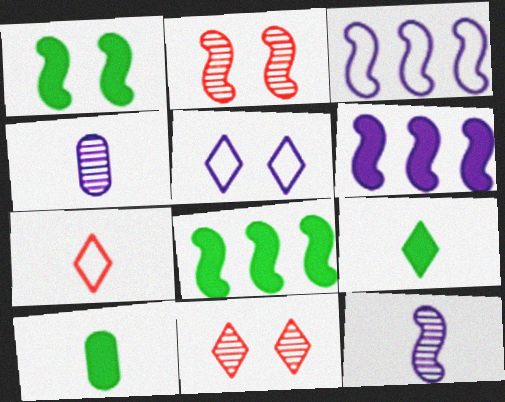[[3, 10, 11], 
[4, 5, 6], 
[7, 10, 12]]